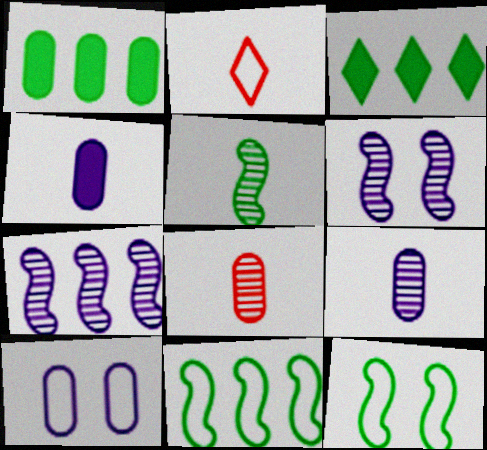[[1, 2, 6], 
[1, 8, 10], 
[2, 4, 5], 
[2, 10, 11]]